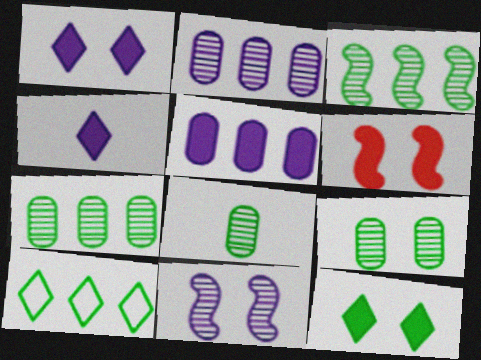[[7, 8, 9]]